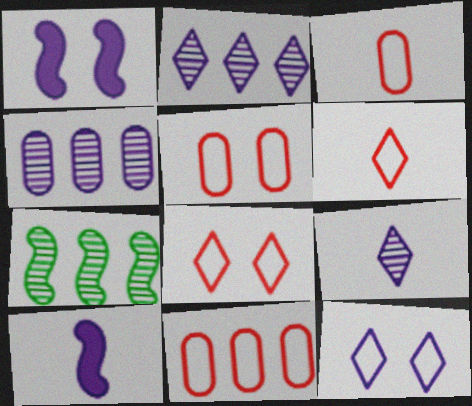[[3, 5, 11], 
[4, 10, 12]]